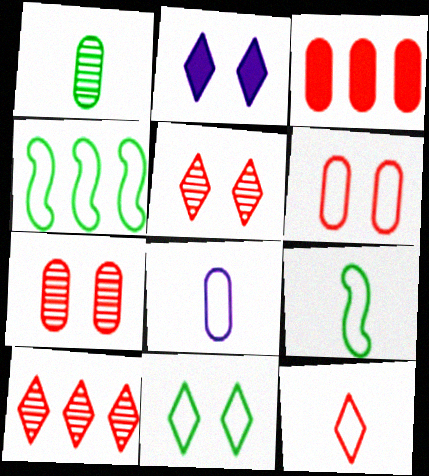[[2, 5, 11], 
[8, 9, 12]]